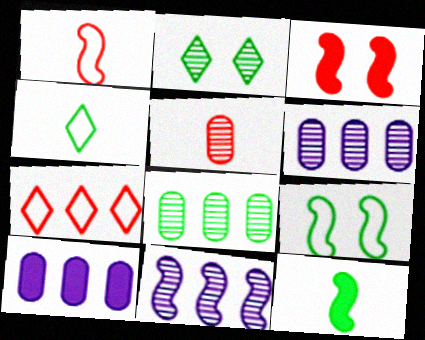[[1, 2, 10], 
[2, 5, 11], 
[3, 4, 6], 
[3, 5, 7]]